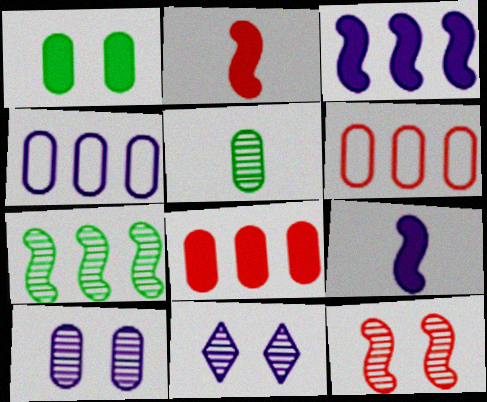[[4, 9, 11]]